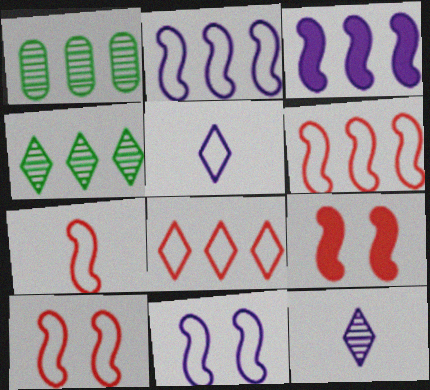[[1, 3, 8], 
[1, 5, 9], 
[6, 7, 10]]